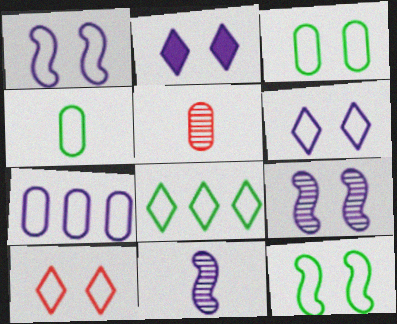[[1, 3, 10], 
[2, 7, 11], 
[4, 8, 12]]